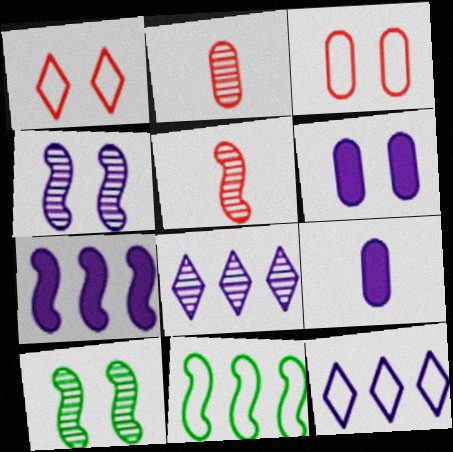[[1, 6, 10], 
[2, 8, 10], 
[4, 9, 12]]